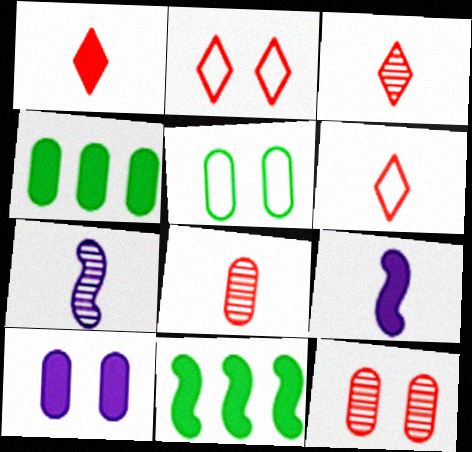[[1, 3, 6], 
[1, 10, 11], 
[2, 4, 7], 
[5, 10, 12]]